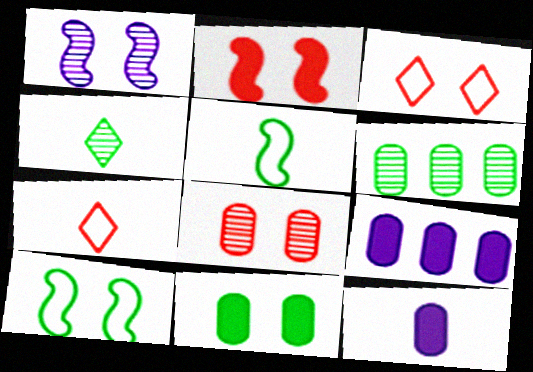[[1, 2, 10], 
[1, 3, 11], 
[2, 3, 8]]